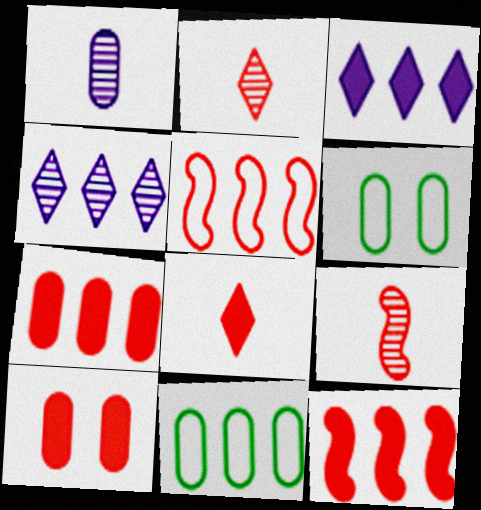[[1, 6, 7], 
[1, 10, 11], 
[2, 5, 10], 
[3, 6, 9], 
[4, 11, 12], 
[8, 10, 12]]